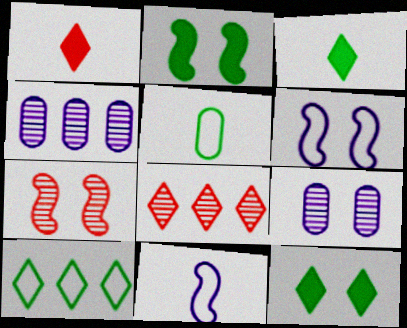[[2, 6, 7]]